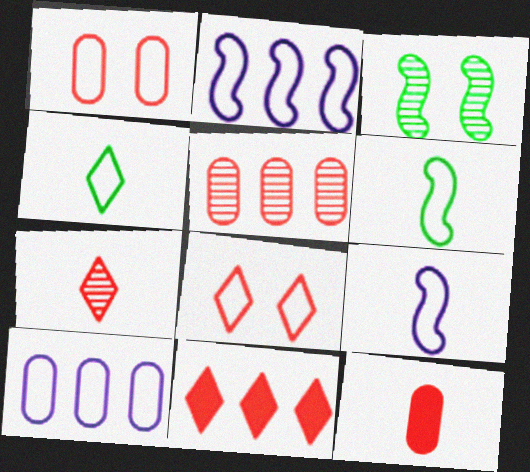[[1, 2, 4], 
[1, 5, 12], 
[6, 8, 10], 
[7, 8, 11]]